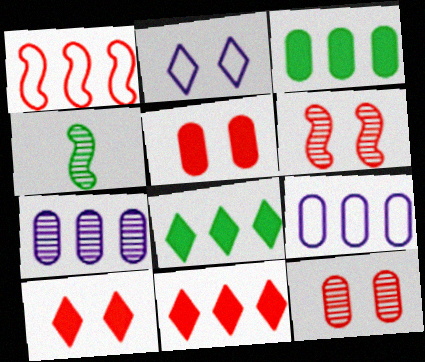[[1, 7, 8], 
[4, 9, 10]]